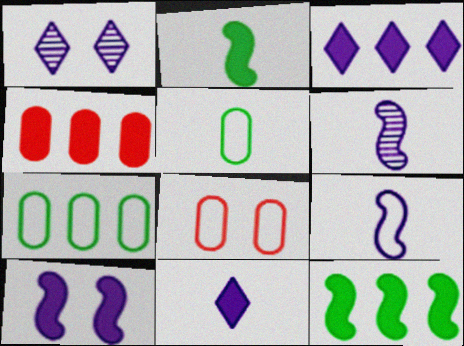[[3, 4, 12]]